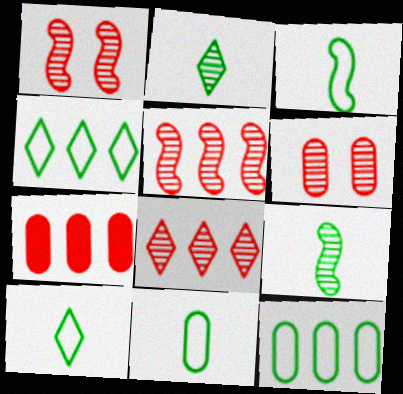[[3, 10, 11]]